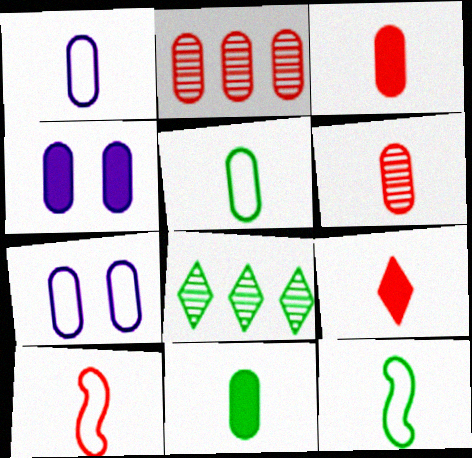[[1, 6, 11], 
[2, 4, 5], 
[2, 7, 11], 
[4, 8, 10], 
[6, 9, 10]]